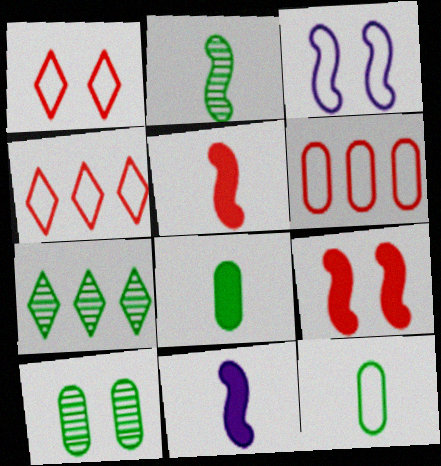[[2, 7, 10], 
[3, 4, 12], 
[4, 10, 11]]